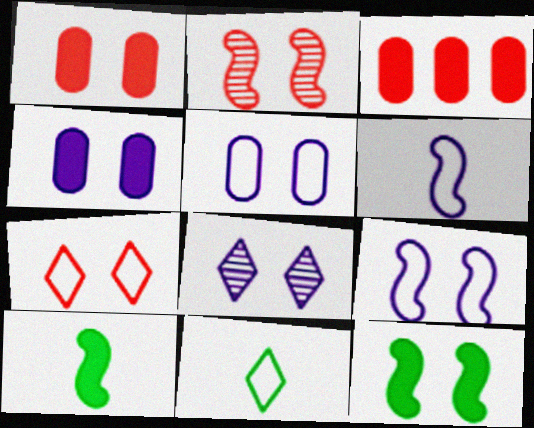[[1, 2, 7], 
[2, 9, 12], 
[4, 8, 9]]